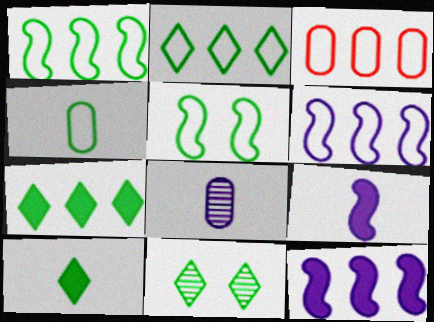[[2, 3, 6], 
[2, 4, 5], 
[2, 10, 11], 
[3, 9, 11]]